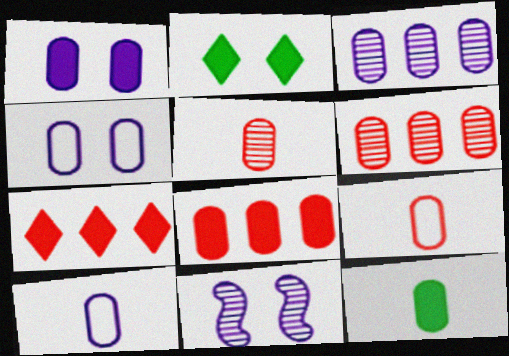[[1, 3, 10], 
[1, 8, 12], 
[4, 6, 12], 
[5, 10, 12]]